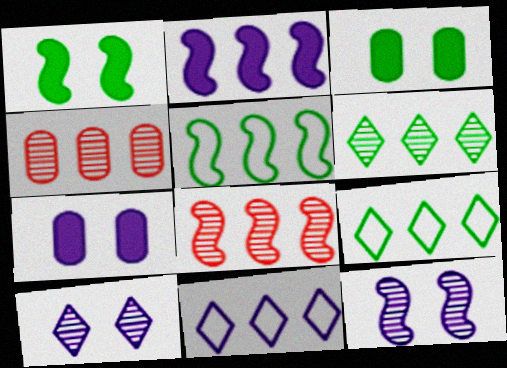[[2, 4, 9], 
[2, 5, 8]]